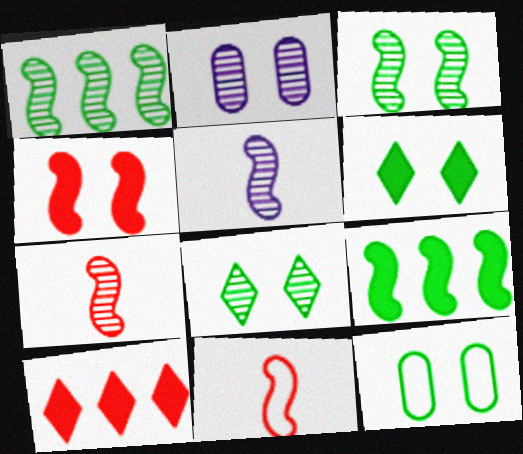[[3, 6, 12], 
[5, 10, 12]]